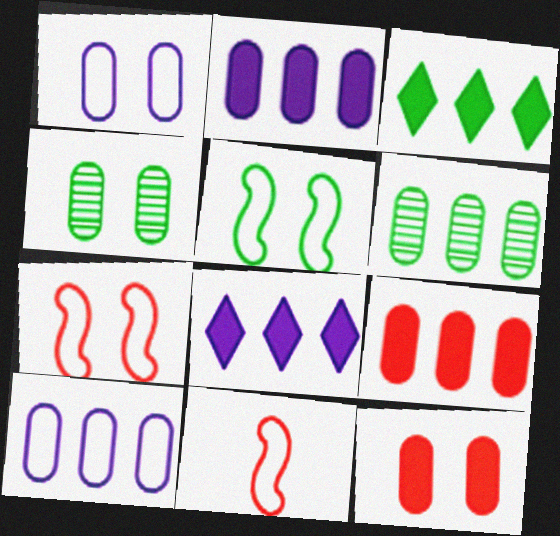[[1, 4, 12], 
[4, 8, 11], 
[6, 9, 10]]